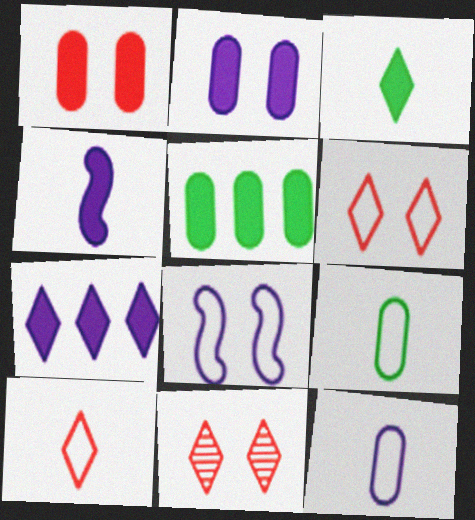[[2, 4, 7]]